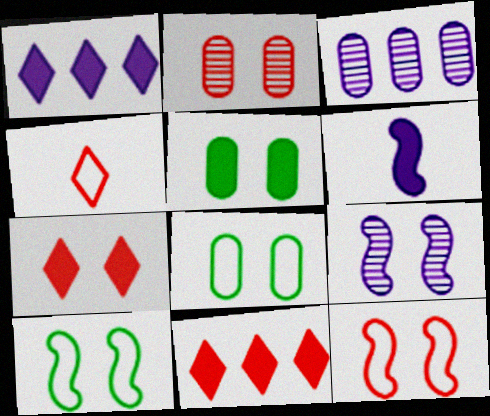[[2, 7, 12], 
[5, 6, 11], 
[7, 8, 9]]